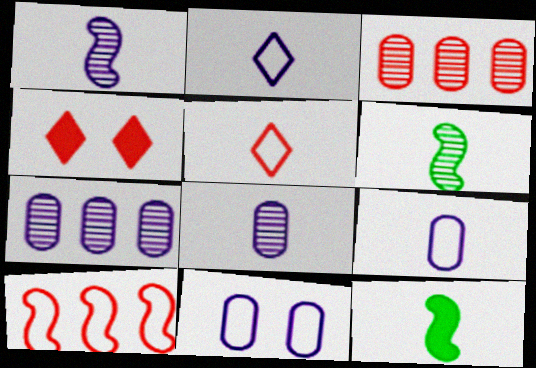[[5, 8, 12]]